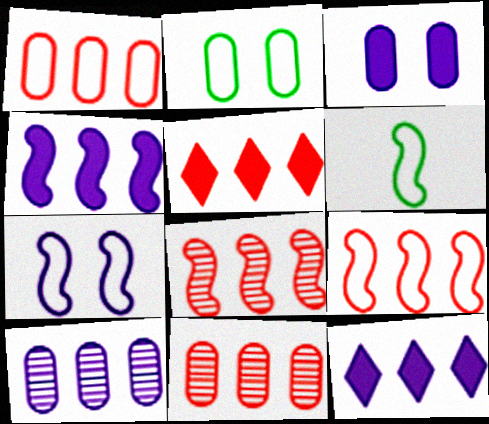[[1, 5, 8], 
[5, 9, 11], 
[6, 7, 9]]